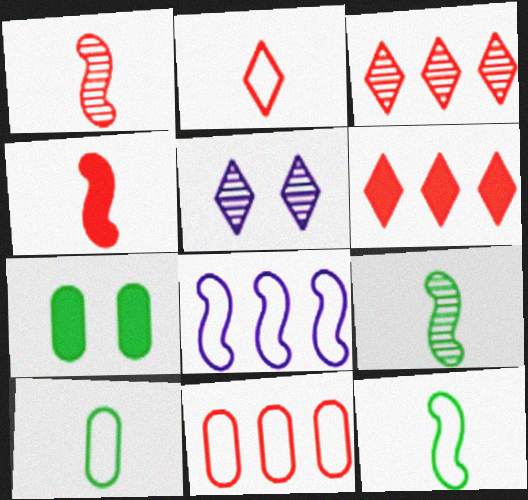[]